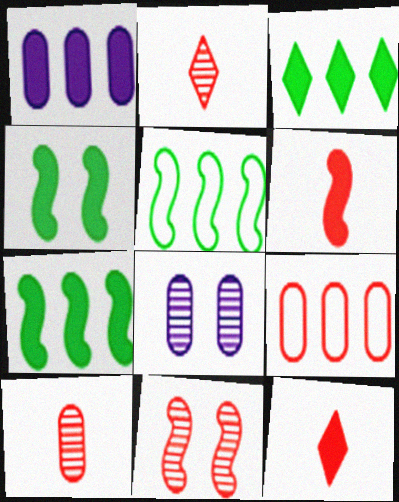[[1, 4, 12], 
[5, 8, 12], 
[9, 11, 12]]